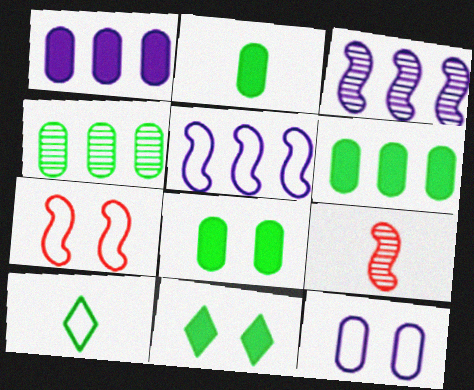[[2, 6, 8]]